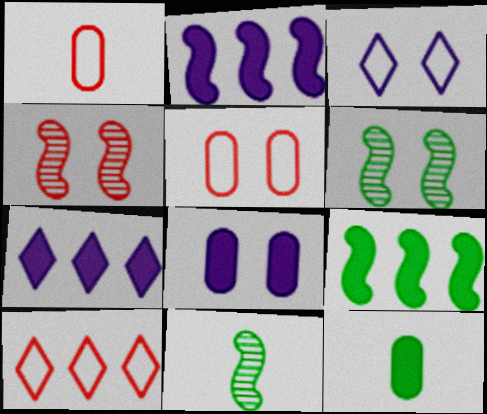[[1, 6, 7], 
[5, 7, 11], 
[8, 10, 11]]